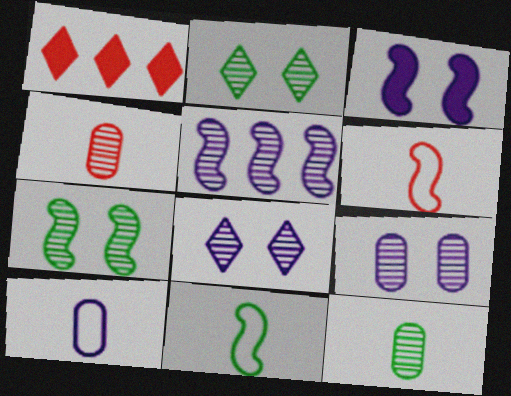[[1, 7, 10], 
[1, 9, 11], 
[2, 4, 5]]